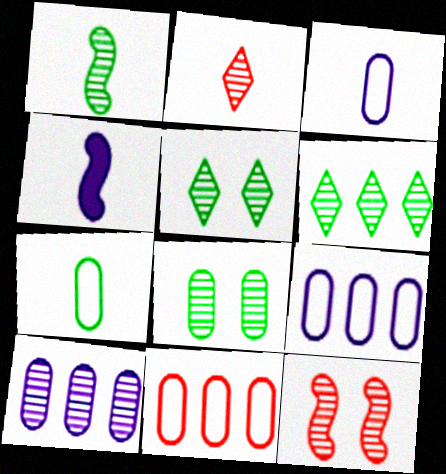[[1, 6, 8], 
[2, 4, 7], 
[4, 5, 11]]